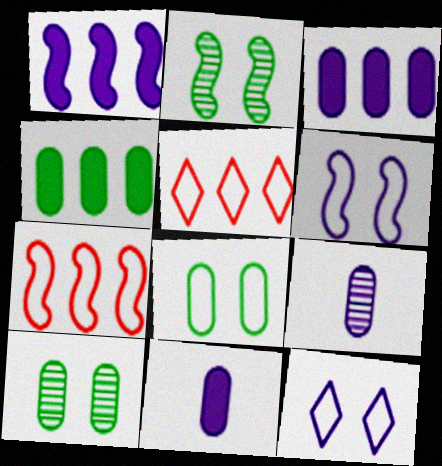[[1, 9, 12], 
[2, 5, 11]]